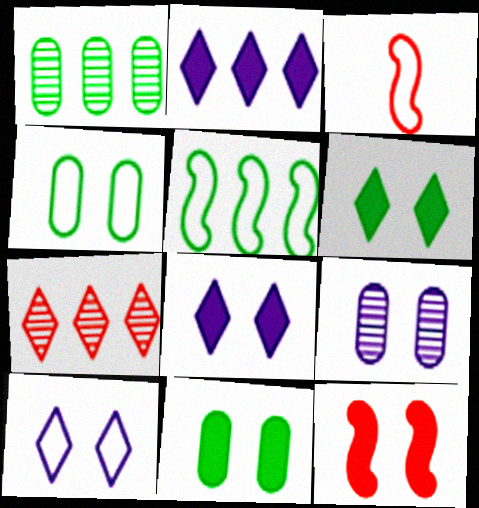[[1, 3, 8], 
[8, 11, 12]]